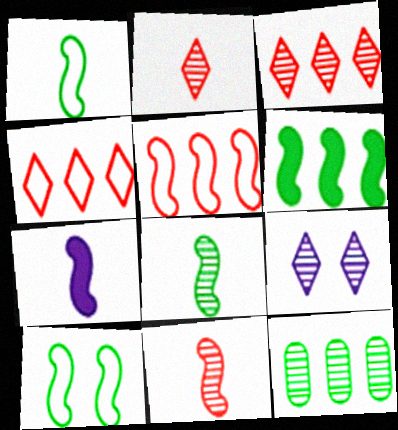[[1, 7, 11], 
[6, 8, 10], 
[9, 11, 12]]